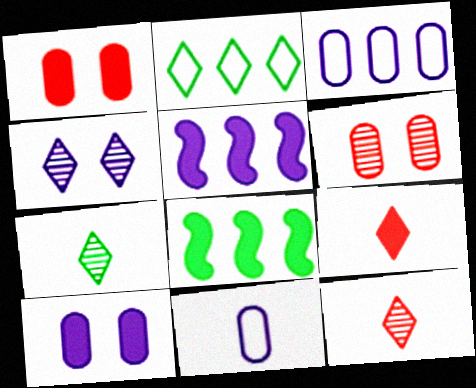[[2, 4, 9], 
[4, 5, 11], 
[8, 9, 10]]